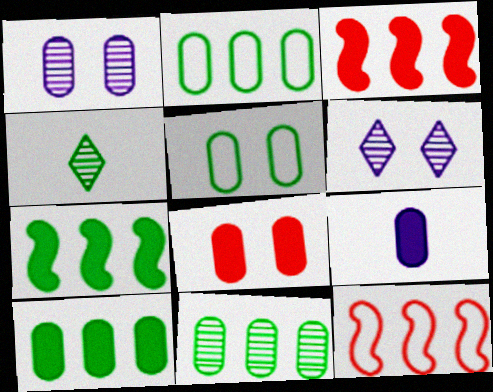[[1, 5, 8], 
[2, 10, 11], 
[4, 5, 7], 
[8, 9, 10]]